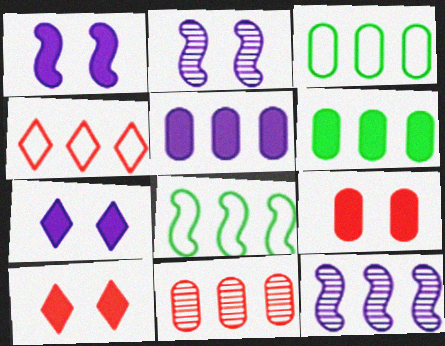[[3, 5, 11], 
[4, 6, 12]]